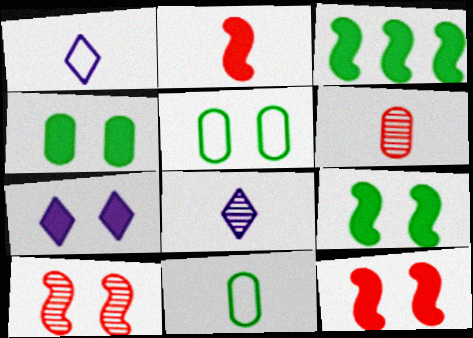[[2, 8, 11], 
[4, 7, 12], 
[5, 7, 10]]